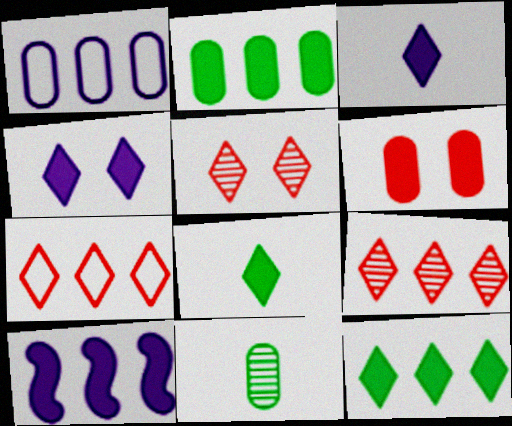[[1, 6, 11], 
[6, 8, 10]]